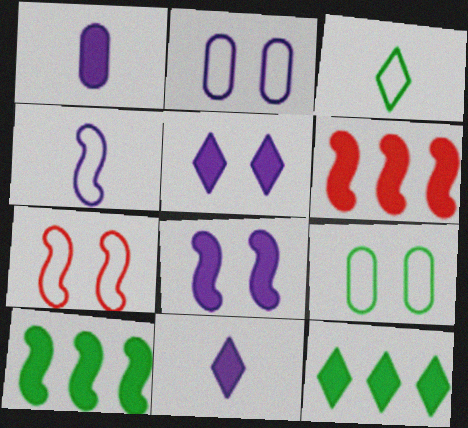[]